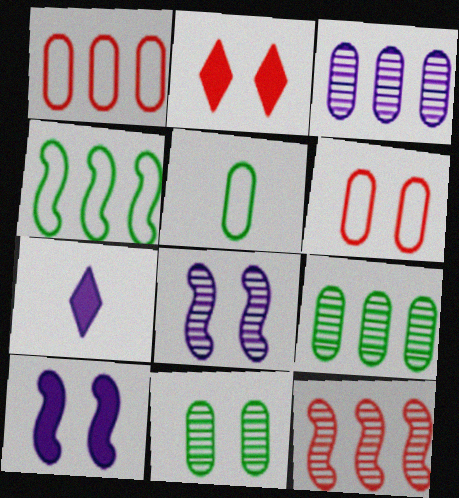[]